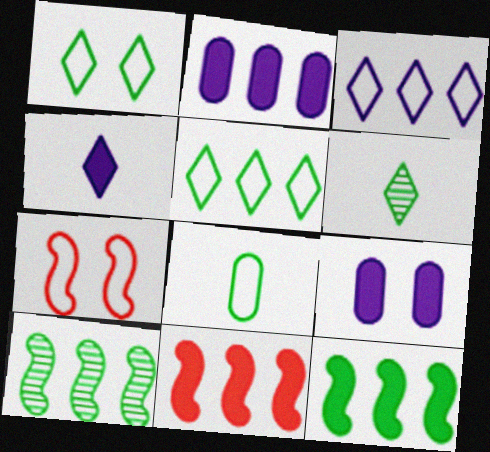[[2, 6, 7], 
[3, 7, 8]]